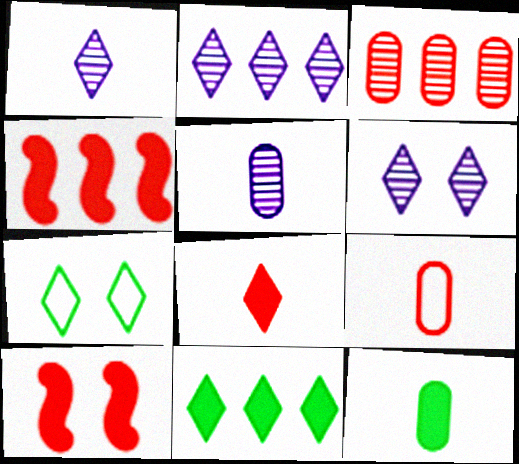[[1, 2, 6], 
[2, 7, 8], 
[4, 5, 7], 
[5, 9, 12]]